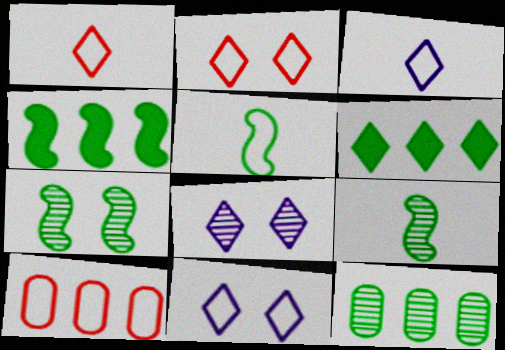[[1, 6, 8], 
[4, 5, 7], 
[5, 10, 11]]